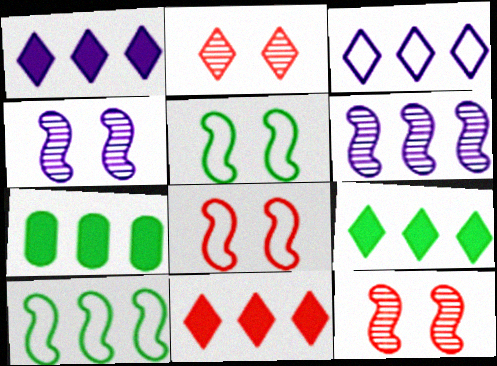[[1, 9, 11]]